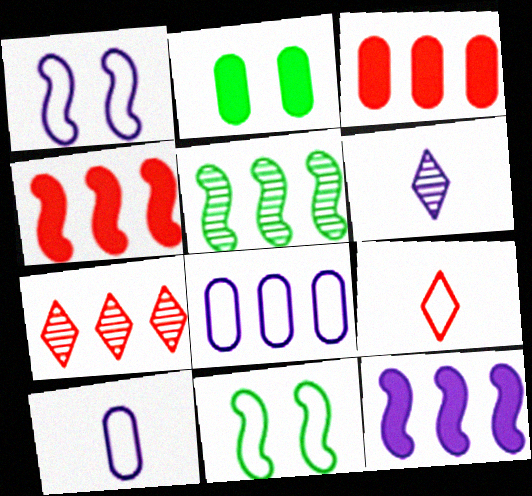[[3, 6, 11], 
[8, 9, 11]]